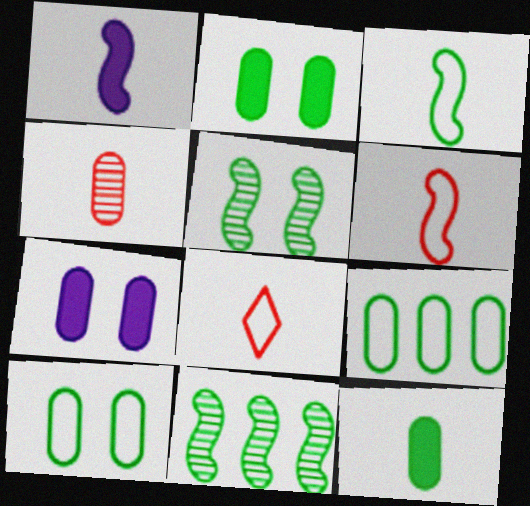[[4, 7, 9], 
[7, 8, 11]]